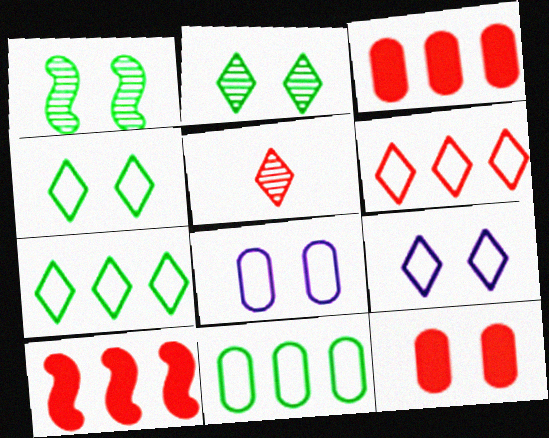[[1, 9, 12]]